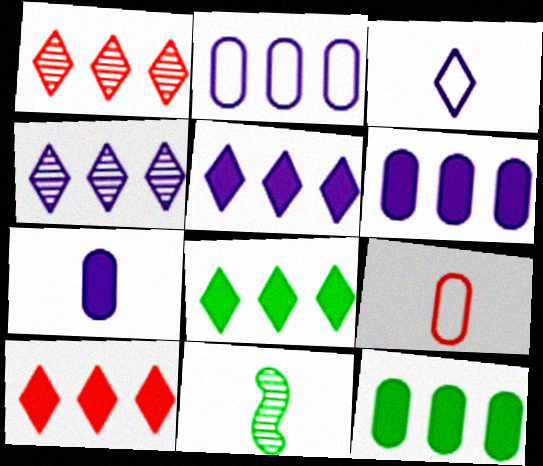[[5, 8, 10]]